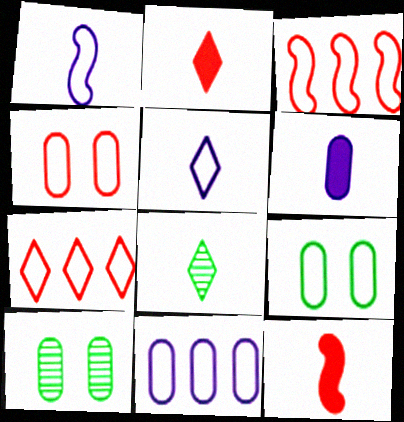[[1, 7, 9], 
[2, 5, 8], 
[3, 5, 9]]